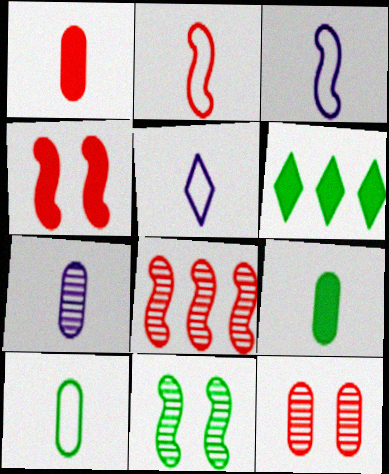[[1, 7, 10], 
[2, 4, 8], 
[2, 5, 10], 
[3, 6, 12], 
[6, 10, 11]]